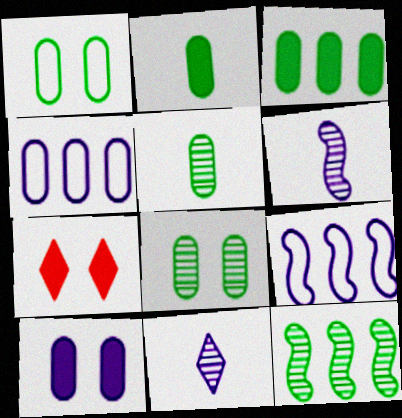[[1, 3, 5], 
[5, 7, 9], 
[9, 10, 11]]